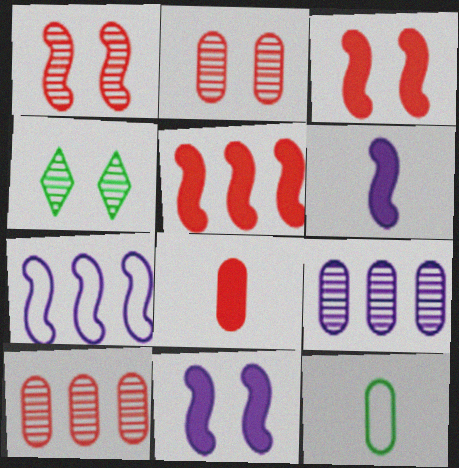[[4, 7, 8]]